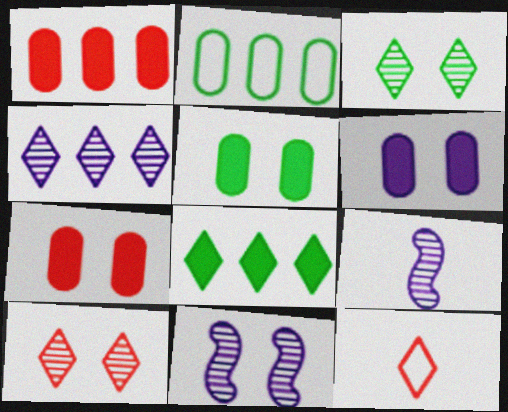[[5, 6, 7]]